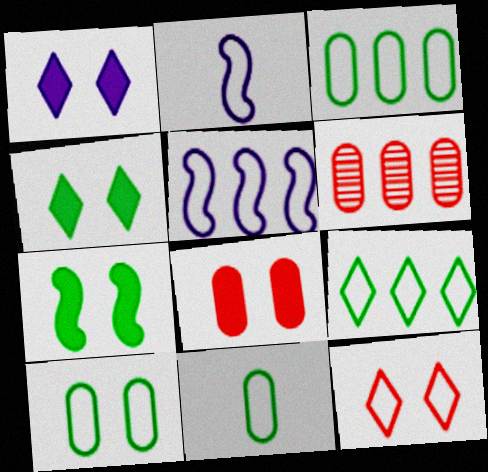[[1, 7, 8], 
[2, 3, 12], 
[2, 4, 6], 
[3, 10, 11], 
[5, 11, 12]]